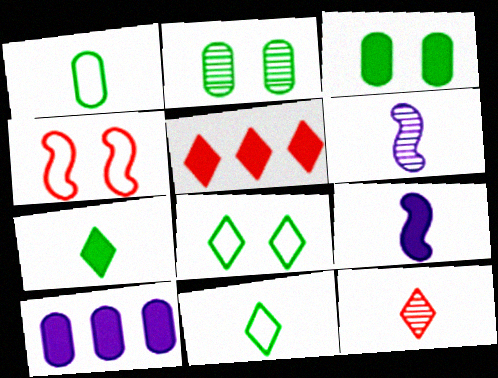[[1, 9, 12], 
[3, 5, 9]]